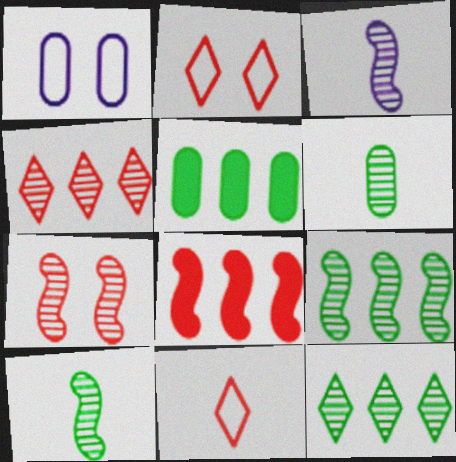[[2, 3, 5], 
[3, 7, 9]]